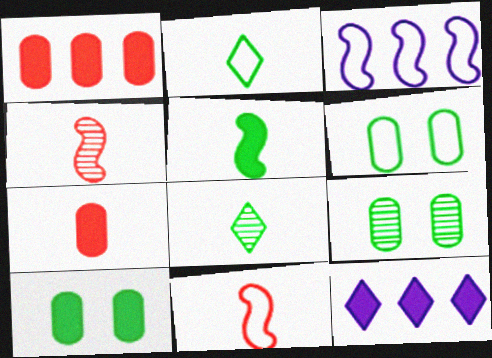[[4, 6, 12], 
[6, 9, 10], 
[9, 11, 12]]